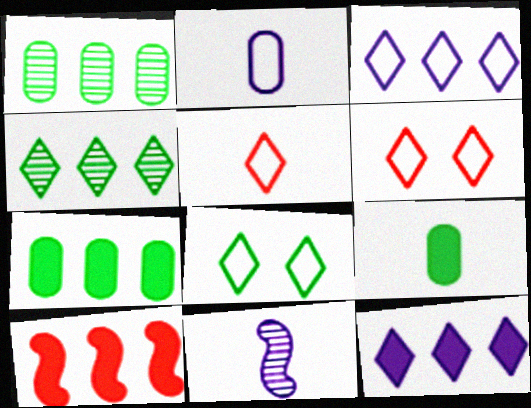[[1, 3, 10], 
[3, 5, 8], 
[5, 9, 11], 
[6, 7, 11], 
[7, 10, 12]]